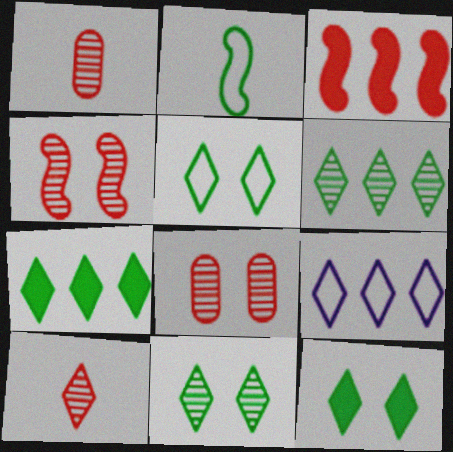[[5, 11, 12], 
[9, 10, 12]]